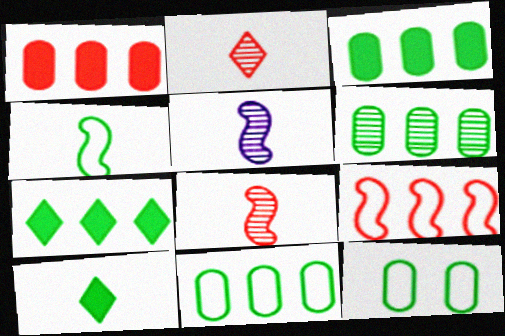[[3, 6, 11]]